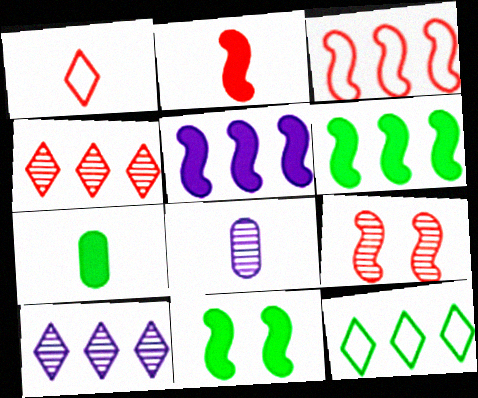[[2, 3, 9], 
[2, 5, 11]]